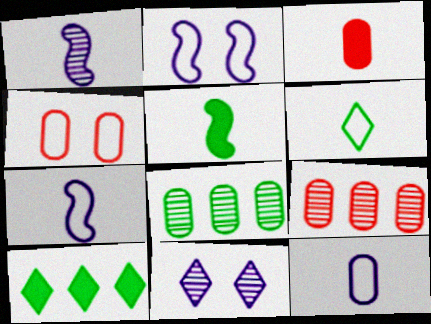[[1, 3, 6], 
[1, 4, 10], 
[3, 4, 9]]